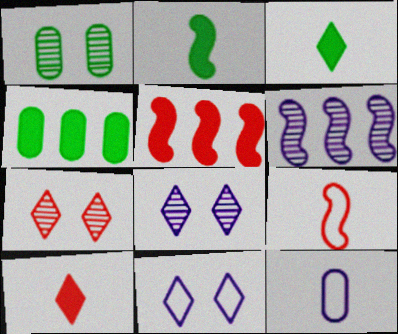[[4, 8, 9]]